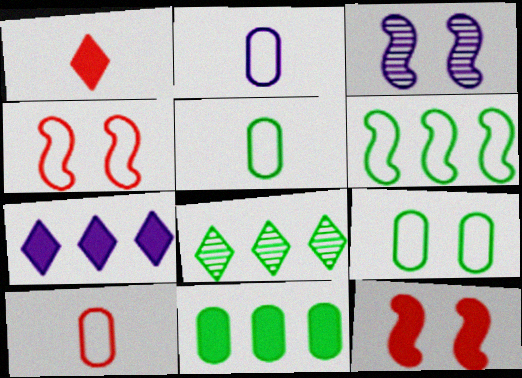[[2, 3, 7], 
[2, 5, 10], 
[2, 8, 12], 
[6, 8, 11]]